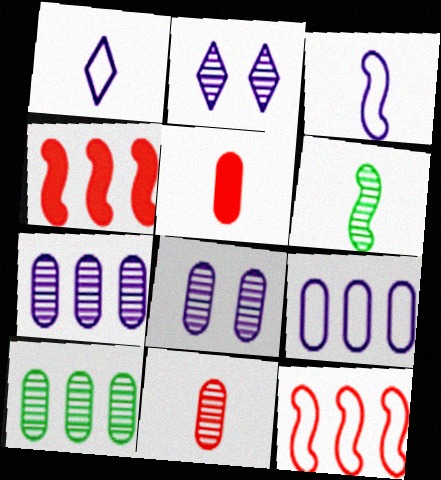[[1, 5, 6], 
[8, 10, 11]]